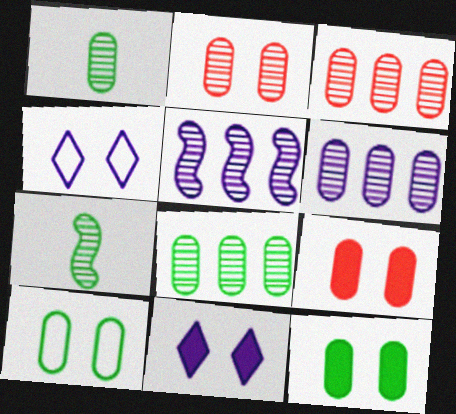[[1, 2, 6], 
[3, 6, 8]]